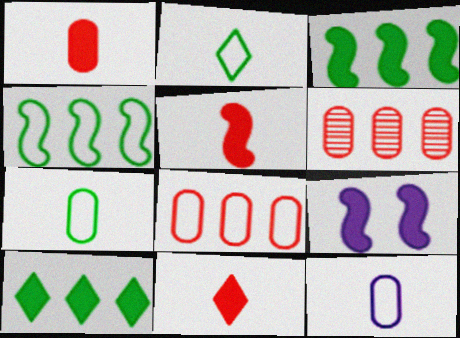[[1, 5, 11], 
[1, 9, 10], 
[2, 6, 9], 
[3, 5, 9]]